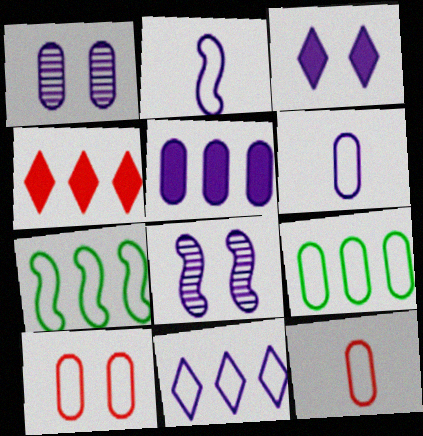[[1, 5, 6], 
[6, 9, 10]]